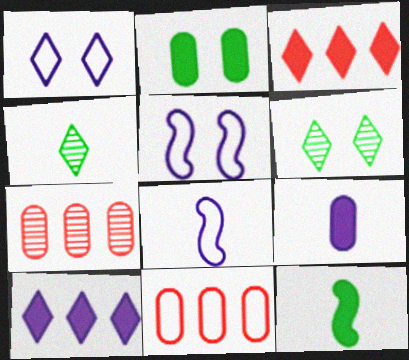[[1, 3, 4], 
[1, 7, 12]]